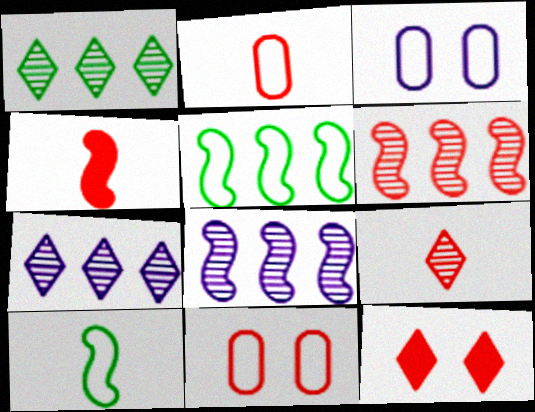[[1, 3, 4], 
[2, 4, 9], 
[2, 6, 12]]